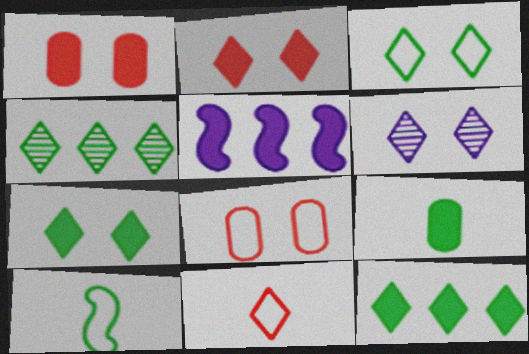[[2, 3, 6], 
[2, 5, 9], 
[6, 11, 12]]